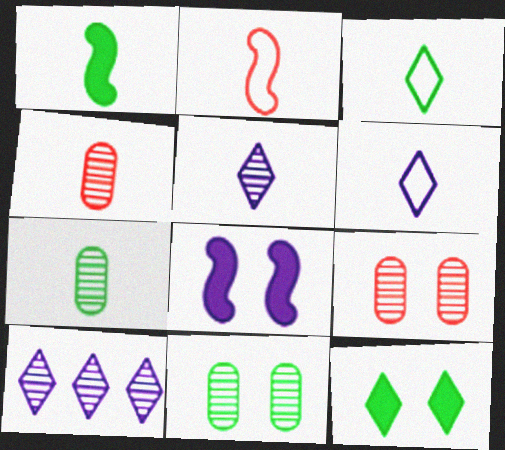[[1, 3, 7], 
[1, 4, 6]]